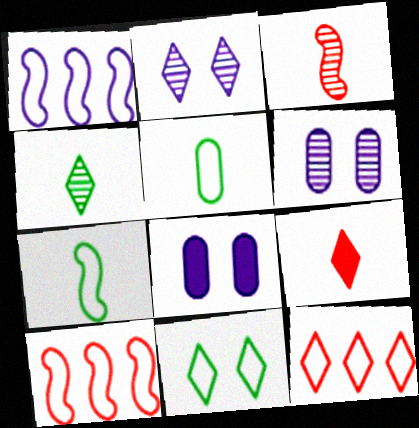[[4, 8, 10]]